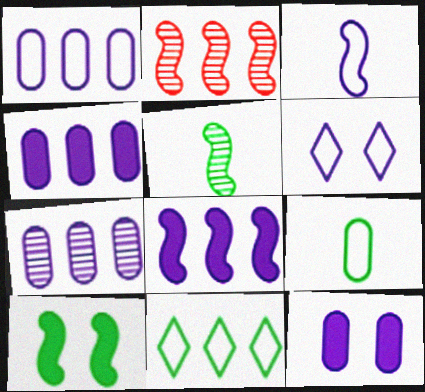[[1, 3, 6], 
[1, 4, 7], 
[2, 3, 10], 
[2, 4, 11]]